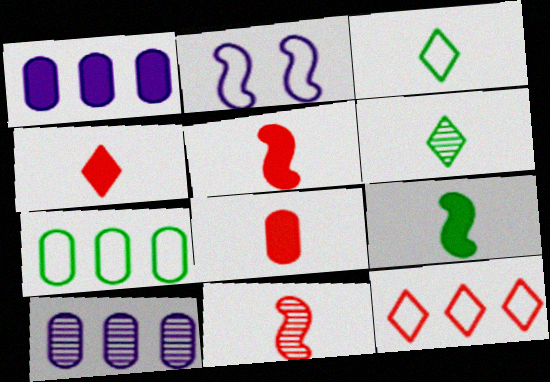[[4, 5, 8]]